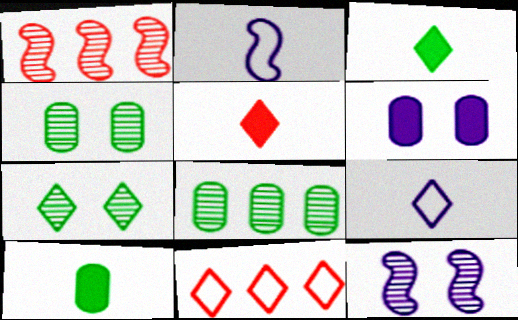[[10, 11, 12]]